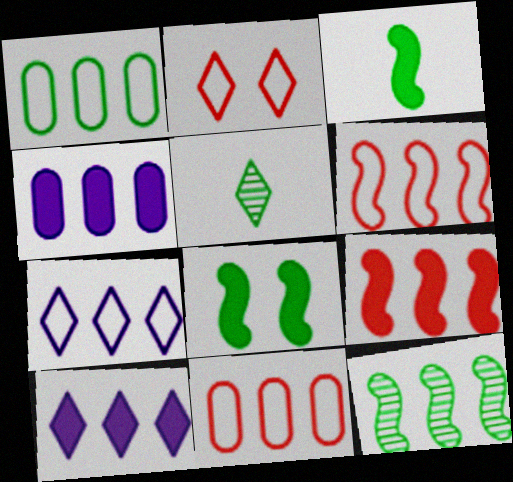[[1, 5, 8], 
[1, 6, 7], 
[2, 5, 10], 
[10, 11, 12]]